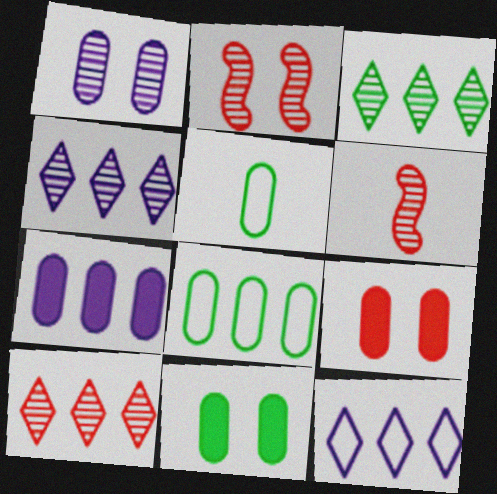[[1, 3, 6], 
[3, 4, 10], 
[6, 11, 12]]